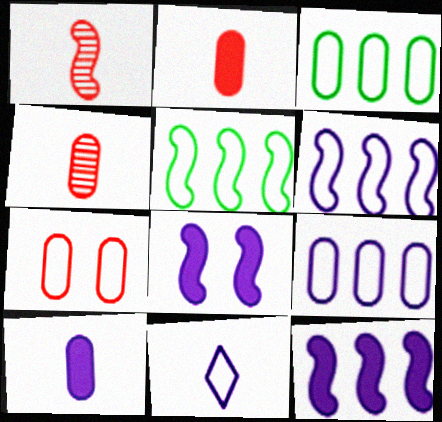[[1, 5, 8], 
[5, 7, 11]]